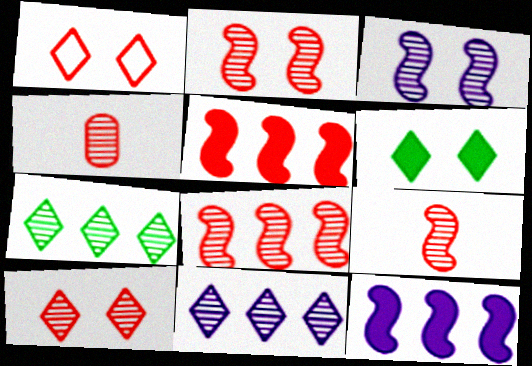[[1, 4, 5], 
[2, 8, 9], 
[3, 4, 7], 
[4, 8, 10]]